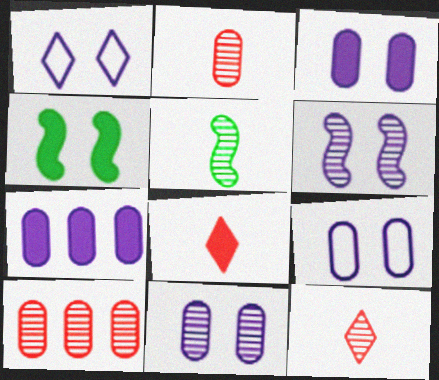[[1, 3, 6], 
[3, 9, 11], 
[4, 7, 8]]